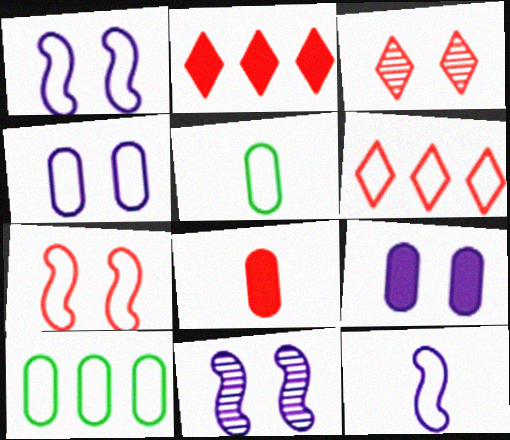[[1, 5, 6], 
[2, 5, 11]]